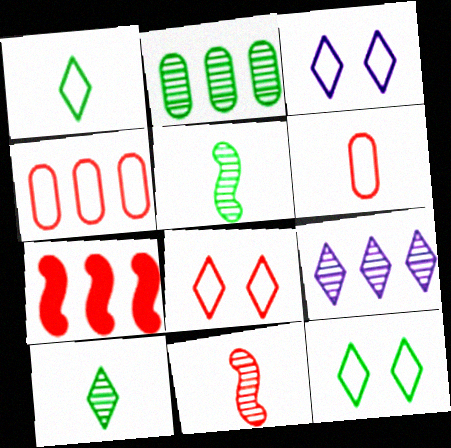[[3, 8, 12]]